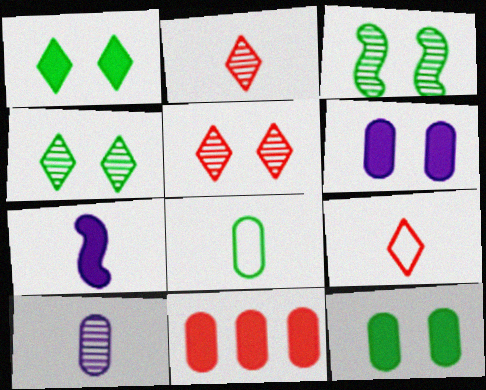[[1, 7, 11], 
[2, 7, 8]]